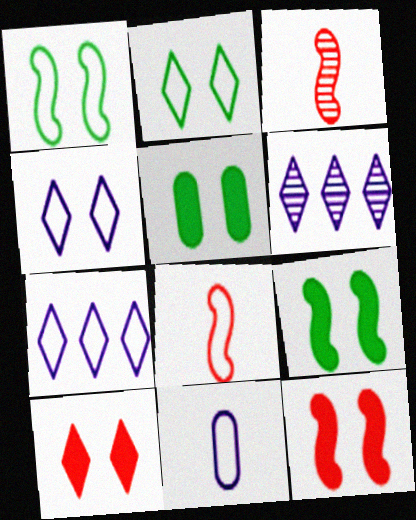[[3, 5, 7], 
[5, 6, 8]]